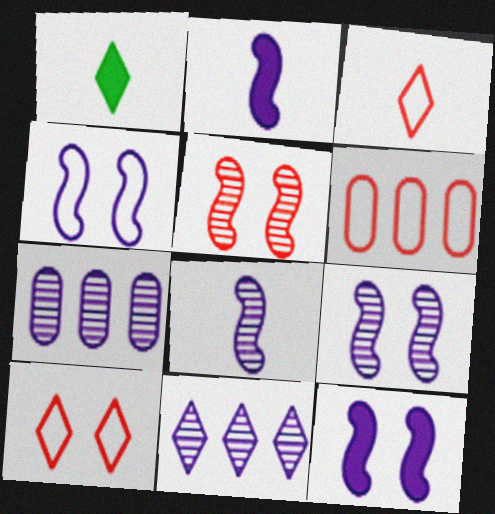[[1, 6, 9], 
[1, 10, 11], 
[4, 9, 12]]